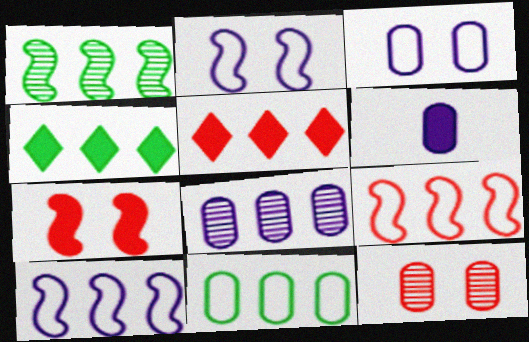[[1, 4, 11], 
[3, 6, 8], 
[4, 6, 7], 
[4, 8, 9], 
[6, 11, 12]]